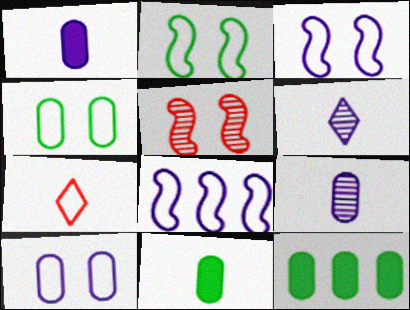[[4, 7, 8]]